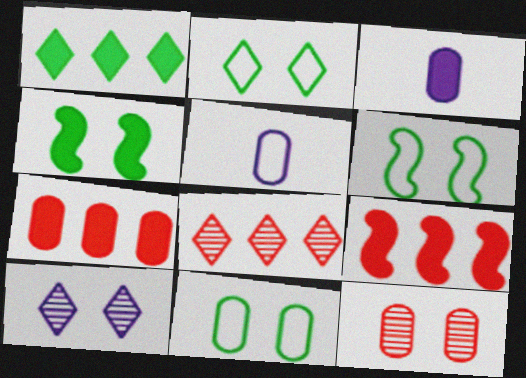[[2, 6, 11], 
[3, 6, 8], 
[4, 5, 8]]